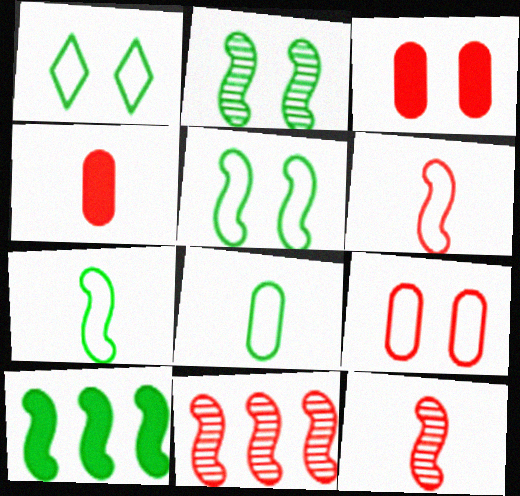[[2, 7, 10]]